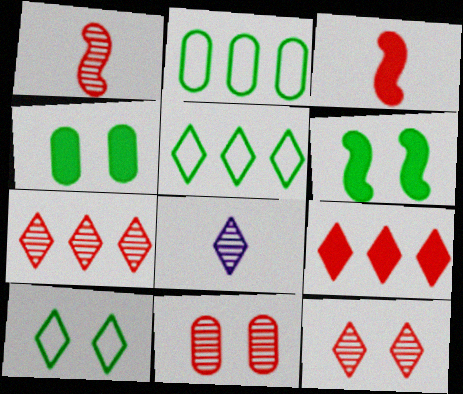[[1, 7, 11], 
[8, 9, 10]]